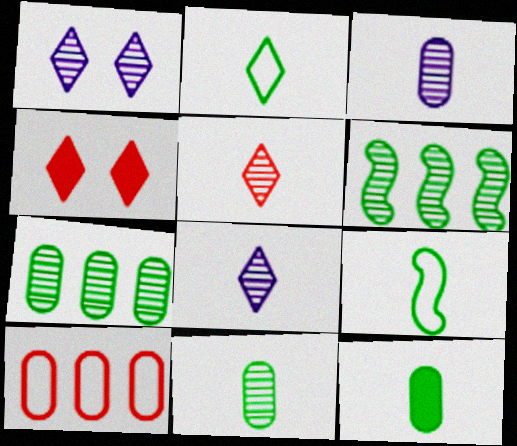[]